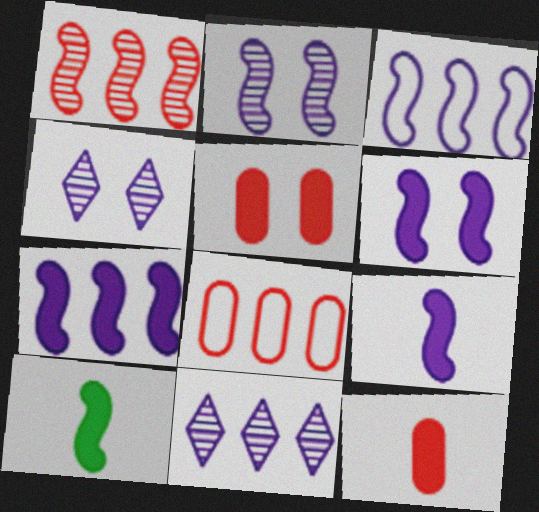[[2, 3, 9], 
[4, 8, 10], 
[6, 7, 9]]